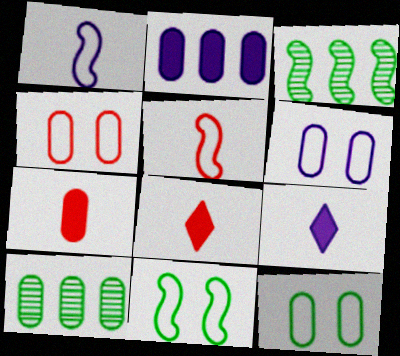[[3, 4, 9], 
[3, 6, 8], 
[4, 6, 12], 
[6, 7, 10]]